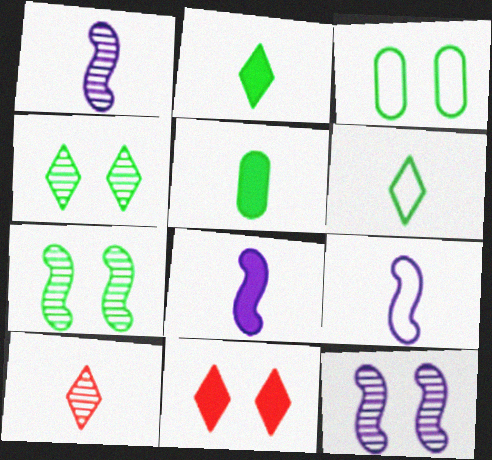[[1, 8, 9], 
[3, 11, 12], 
[5, 9, 10]]